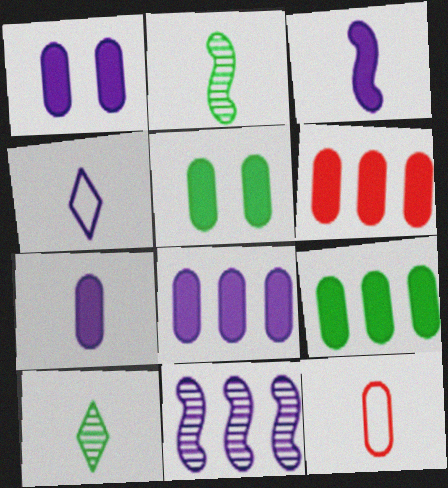[[1, 4, 11], 
[1, 7, 8], 
[3, 10, 12], 
[5, 6, 7], 
[6, 8, 9]]